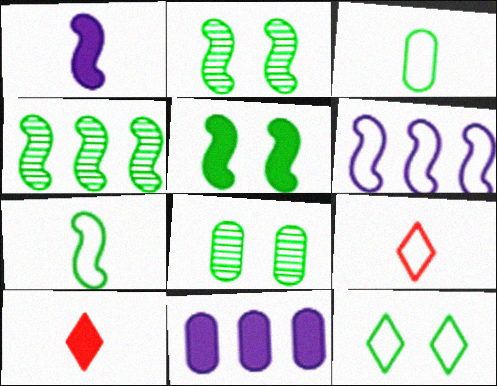[[2, 9, 11], 
[4, 5, 7], 
[5, 8, 12], 
[5, 10, 11], 
[6, 8, 10]]